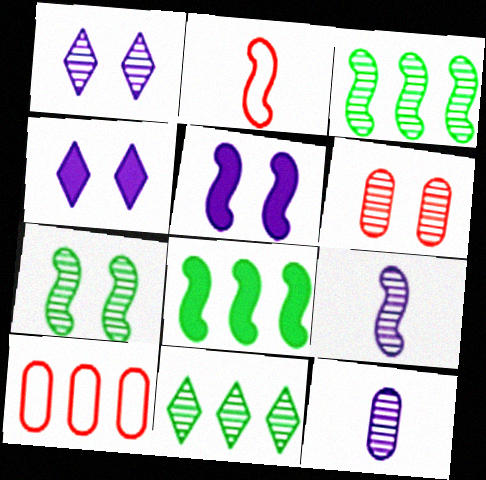[[1, 6, 7], 
[2, 3, 5], 
[6, 9, 11]]